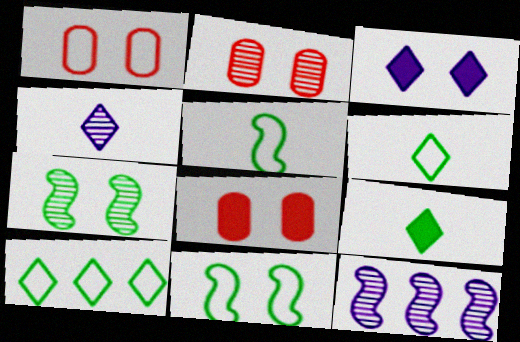[[1, 2, 8], 
[1, 3, 7], 
[1, 9, 12], 
[2, 3, 11], 
[6, 8, 12]]